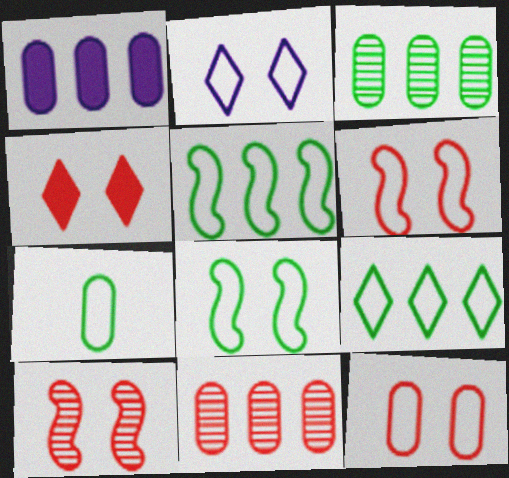[[2, 8, 12], 
[4, 10, 12], 
[7, 8, 9]]